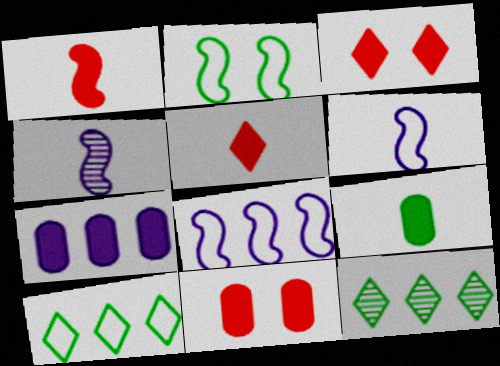[[2, 9, 12], 
[4, 10, 11], 
[6, 11, 12], 
[7, 9, 11]]